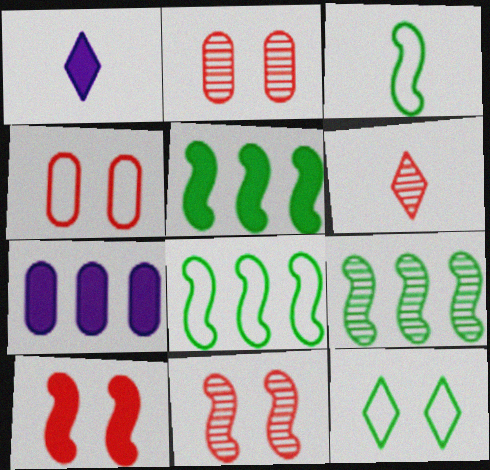[[1, 2, 8], 
[1, 4, 9], 
[5, 8, 9]]